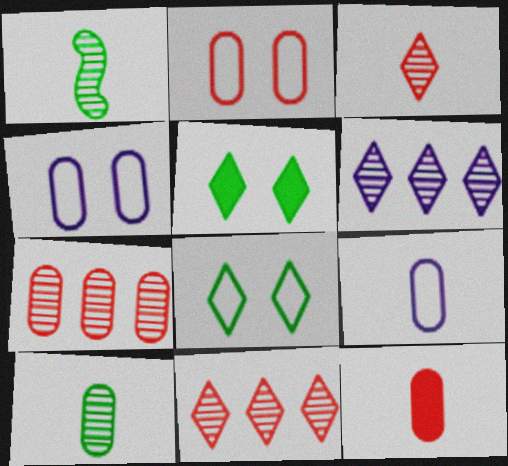[[2, 7, 12], 
[9, 10, 12]]